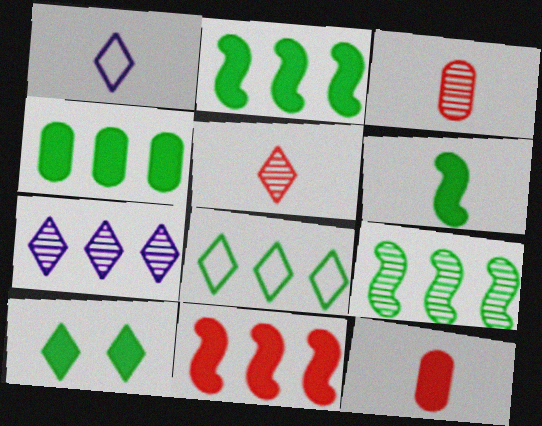[[1, 3, 6], 
[4, 6, 10], 
[4, 8, 9]]